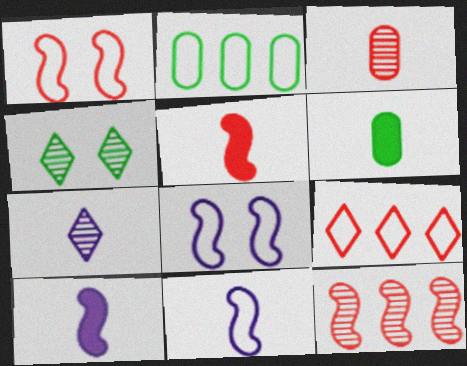[[1, 5, 12]]